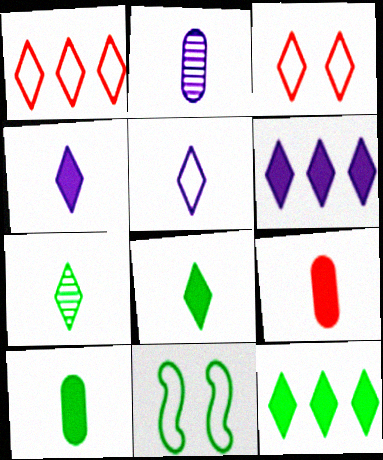[[3, 6, 7]]